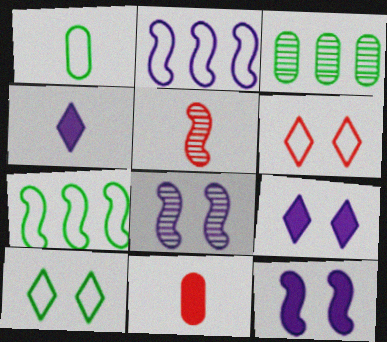[[1, 2, 6], 
[1, 4, 5], 
[1, 7, 10], 
[5, 7, 12]]